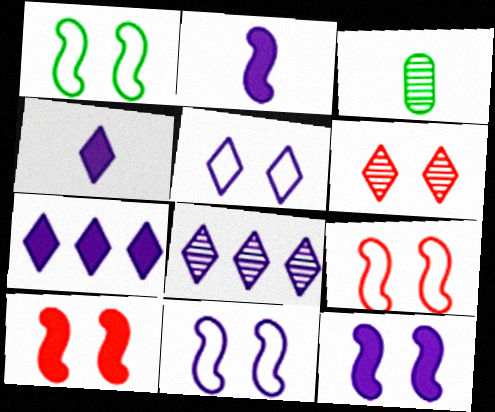[[1, 9, 11], 
[3, 7, 9], 
[4, 5, 8]]